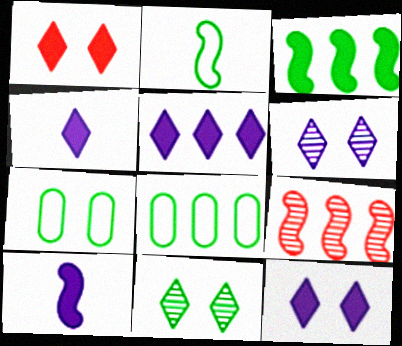[[4, 5, 12], 
[4, 7, 9], 
[5, 8, 9]]